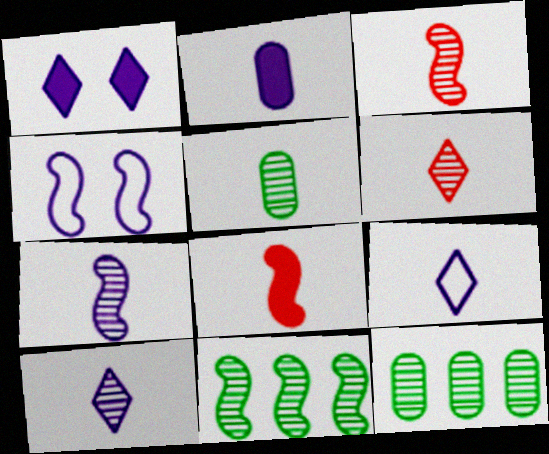[[2, 7, 9], 
[3, 5, 10], 
[4, 8, 11], 
[5, 6, 7], 
[5, 8, 9]]